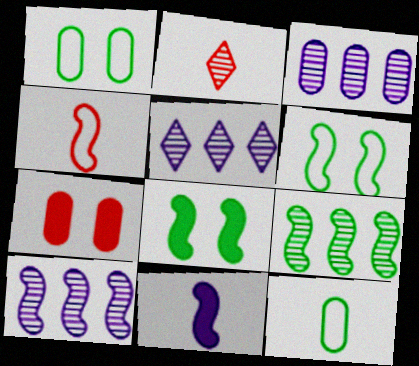[[2, 11, 12], 
[3, 5, 10], 
[3, 7, 12], 
[4, 8, 10]]